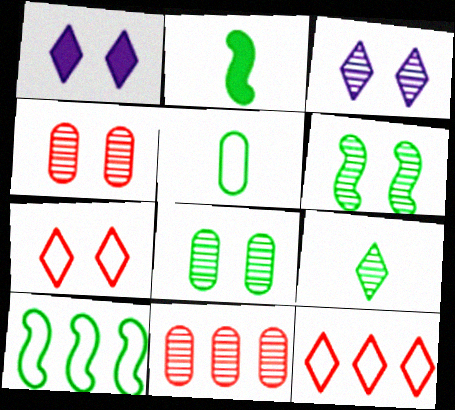[[1, 9, 12], 
[2, 5, 9], 
[2, 6, 10], 
[3, 4, 6]]